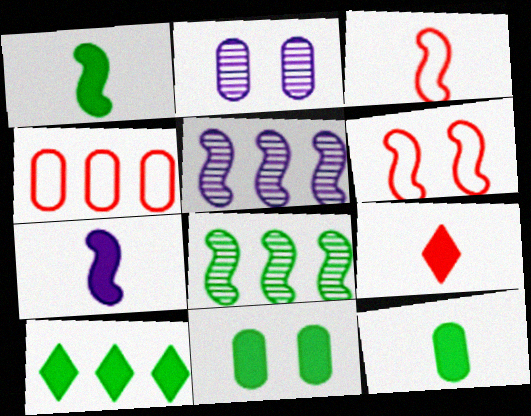[[1, 5, 6], 
[1, 10, 11], 
[2, 3, 10], 
[2, 4, 12], 
[4, 5, 10], 
[6, 7, 8], 
[7, 9, 12]]